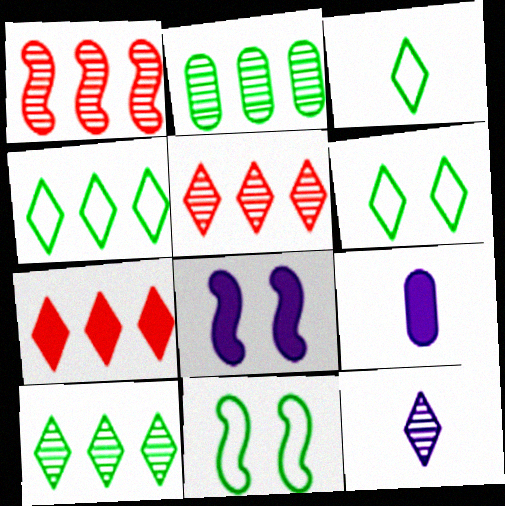[[1, 6, 9], 
[3, 4, 6], 
[5, 9, 11], 
[6, 7, 12]]